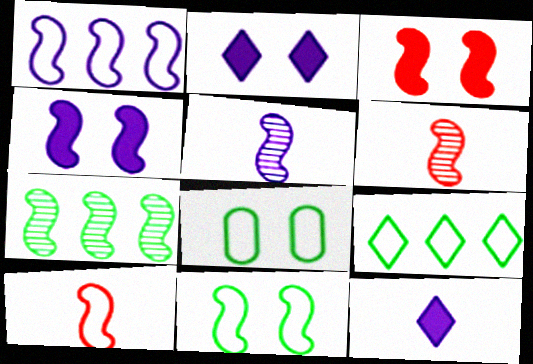[[1, 4, 5], 
[1, 10, 11], 
[4, 7, 10]]